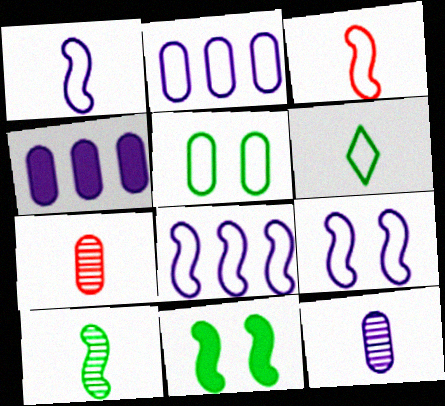[[1, 8, 9], 
[4, 5, 7]]